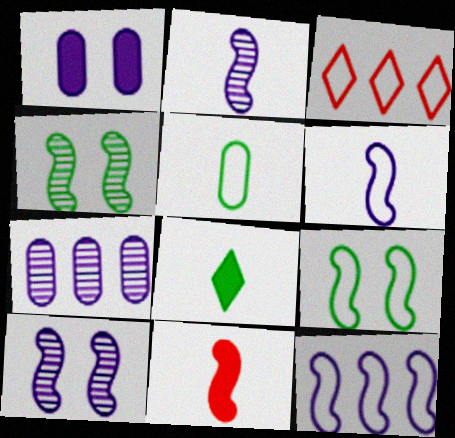[[4, 11, 12]]